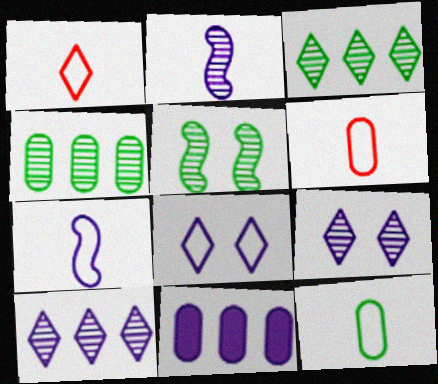[[1, 5, 11], 
[1, 7, 12], 
[2, 8, 11], 
[7, 9, 11]]